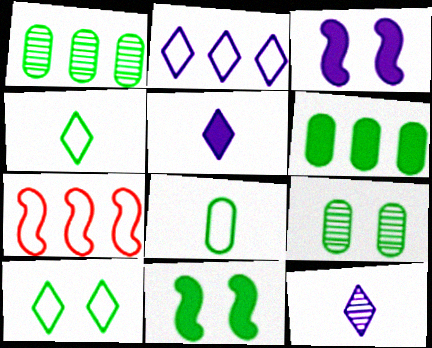[[1, 4, 11], 
[5, 7, 9], 
[6, 8, 9], 
[9, 10, 11]]